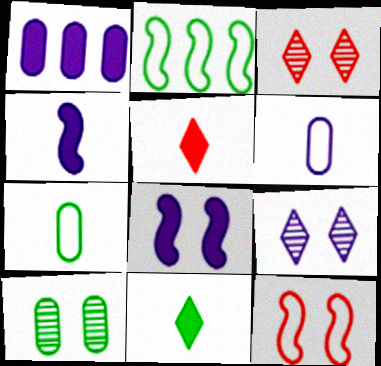[[2, 10, 11]]